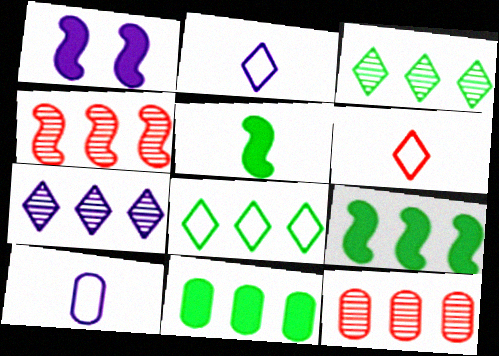[[1, 7, 10]]